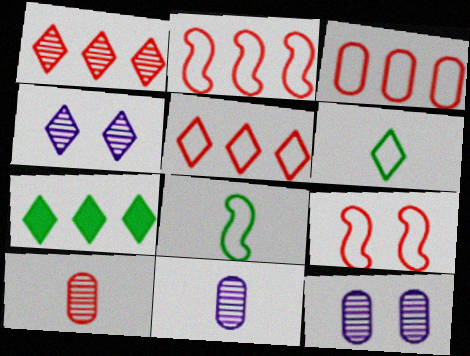[[2, 3, 5], 
[7, 9, 11]]